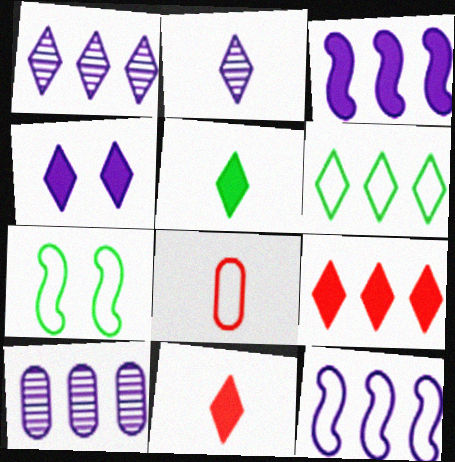[[1, 6, 9], 
[4, 5, 9], 
[7, 10, 11]]